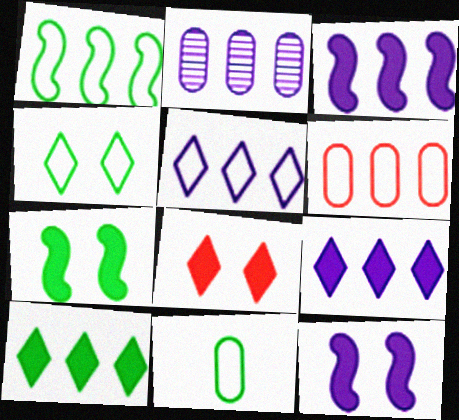[[1, 4, 11], 
[1, 5, 6], 
[2, 3, 5]]